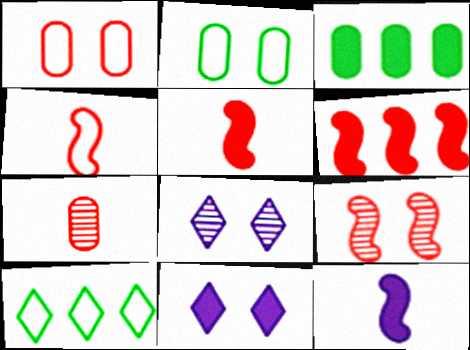[[2, 9, 11], 
[3, 4, 8], 
[3, 5, 11], 
[4, 6, 9]]